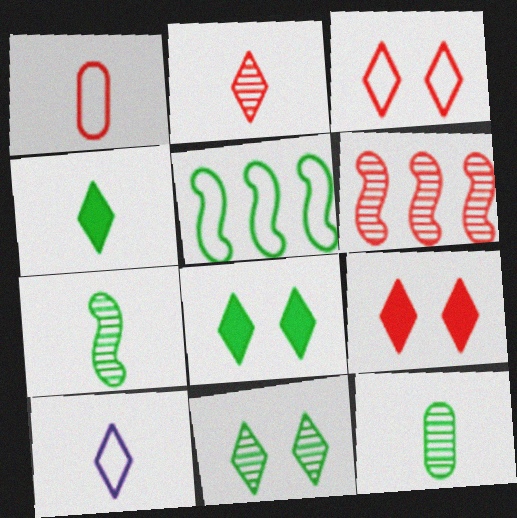[[1, 6, 9], 
[2, 4, 10], 
[5, 8, 12]]